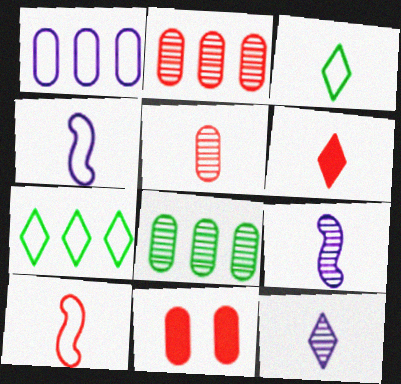[[3, 6, 12], 
[5, 6, 10], 
[7, 9, 11]]